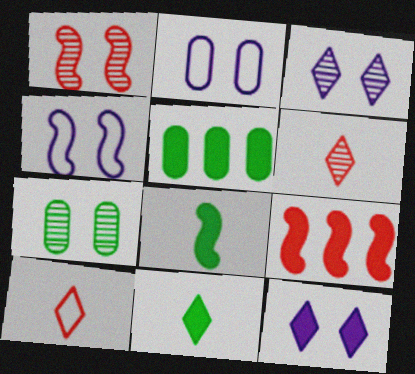[[1, 3, 7], 
[4, 5, 6]]